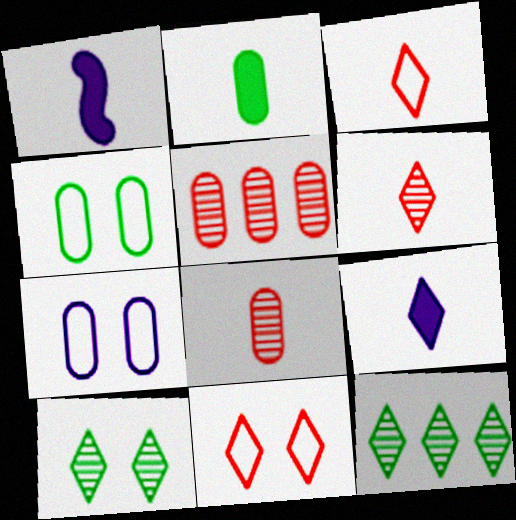[[2, 5, 7], 
[9, 11, 12]]